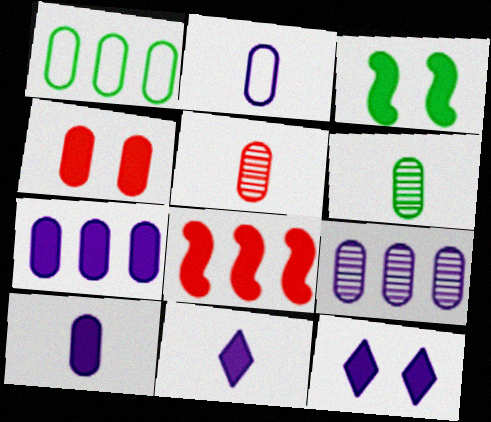[[3, 4, 12]]